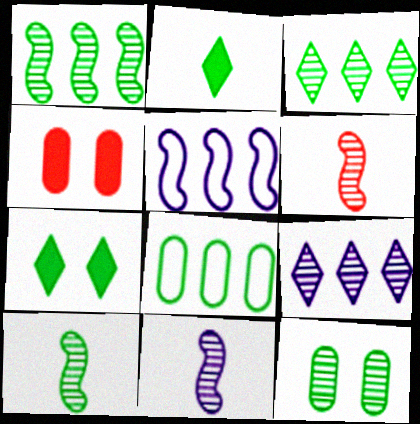[[3, 10, 12], 
[6, 9, 12], 
[6, 10, 11], 
[7, 8, 10]]